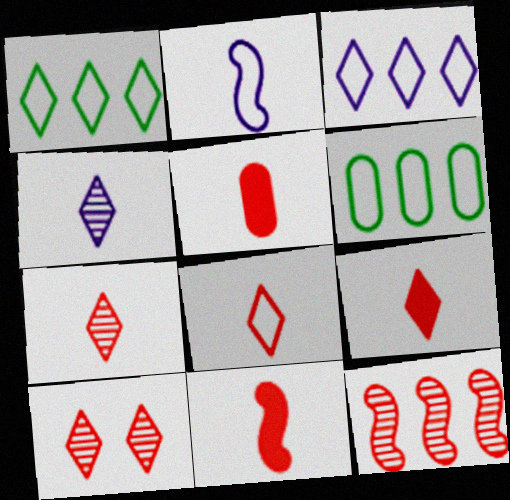[[5, 9, 11], 
[7, 8, 9]]